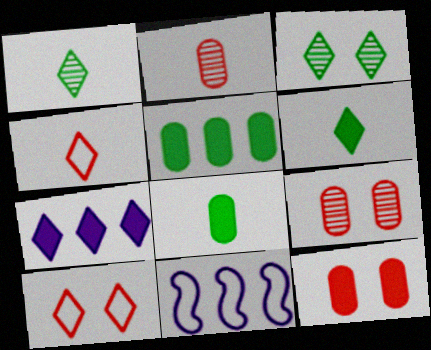[[1, 7, 10], 
[1, 11, 12], 
[3, 4, 7], 
[6, 9, 11]]